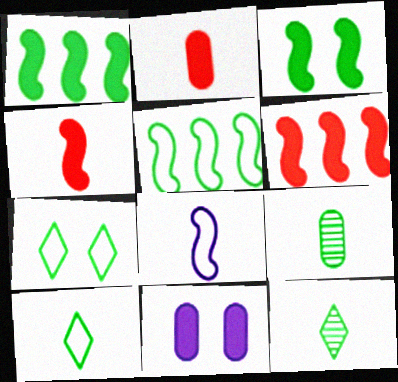[[1, 7, 9], 
[2, 8, 12]]